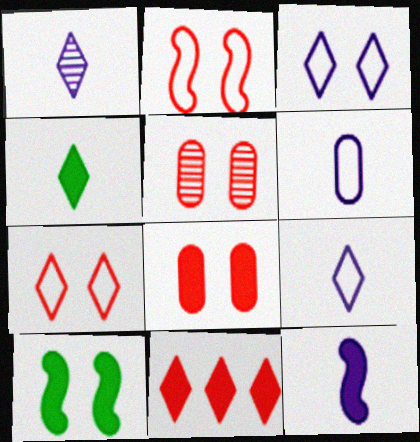[[1, 6, 12], 
[3, 5, 10]]